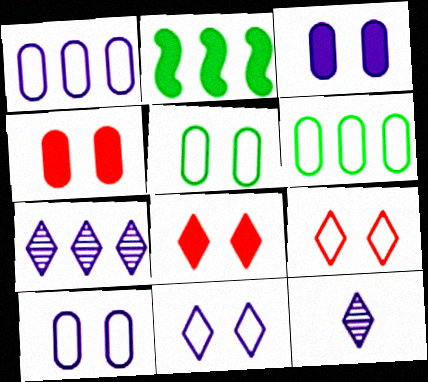[]